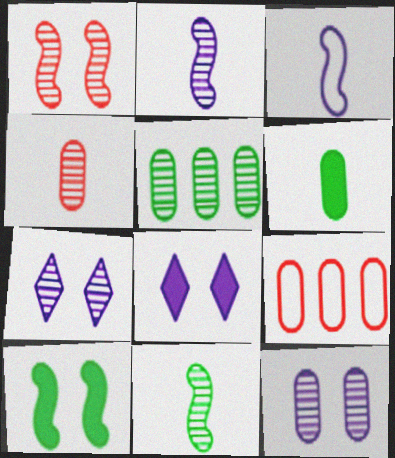[[4, 5, 12], 
[6, 9, 12], 
[8, 9, 11]]